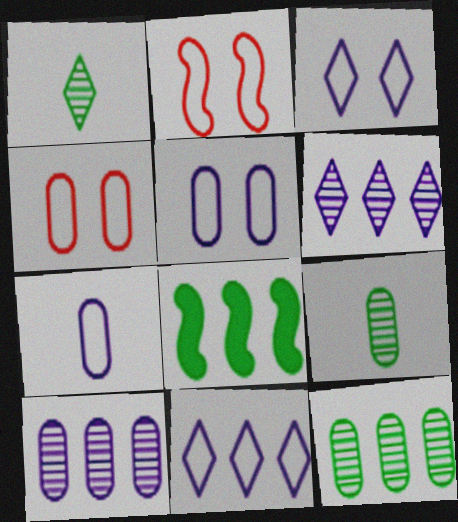[]